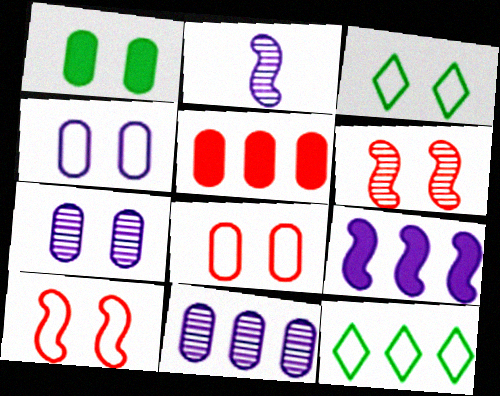[[1, 7, 8], 
[2, 3, 5], 
[3, 4, 10]]